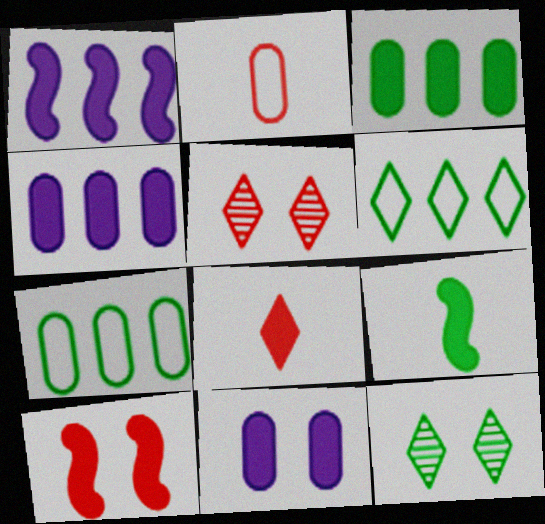[[1, 2, 12], 
[1, 9, 10], 
[7, 9, 12]]